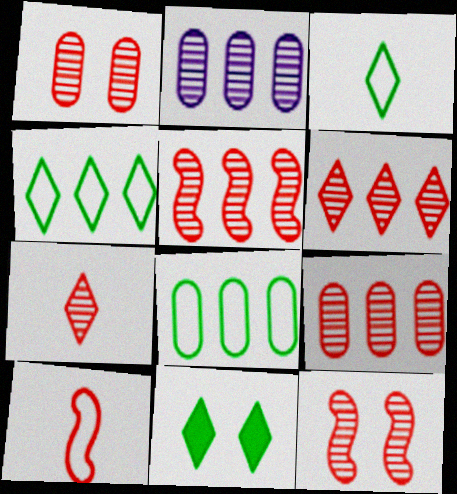[[1, 5, 7], 
[2, 10, 11], 
[5, 6, 9], 
[7, 9, 12]]